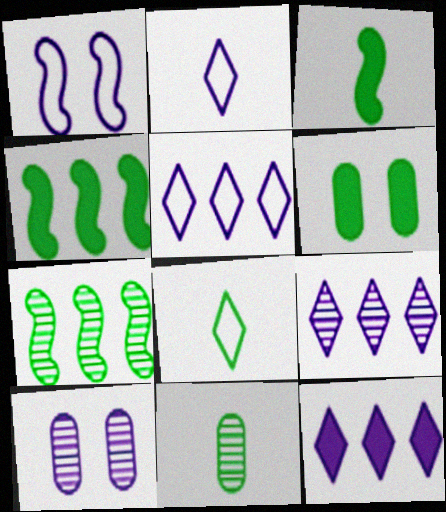[[3, 8, 11], 
[5, 9, 12], 
[6, 7, 8]]